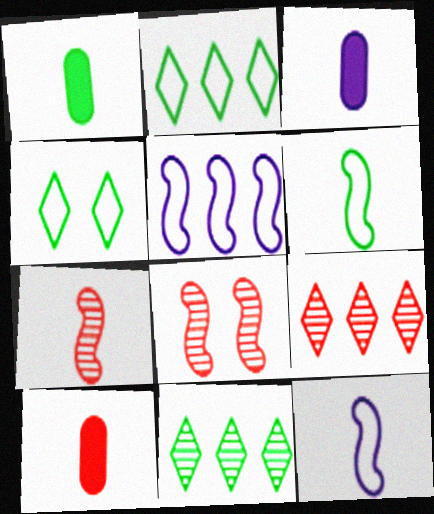[[1, 3, 10], 
[2, 3, 8]]